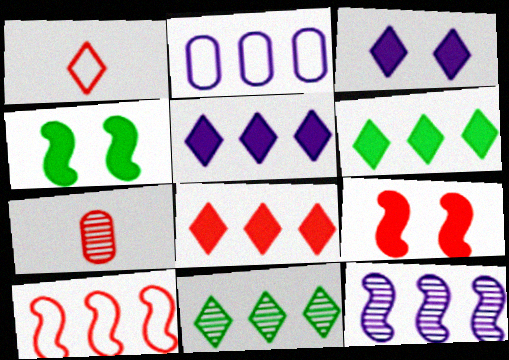[[1, 3, 11], 
[2, 5, 12], 
[5, 6, 8]]